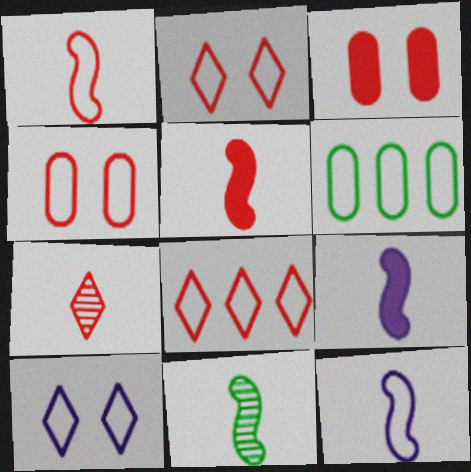[[1, 4, 8], 
[1, 6, 10], 
[1, 9, 11], 
[2, 6, 12], 
[5, 11, 12]]